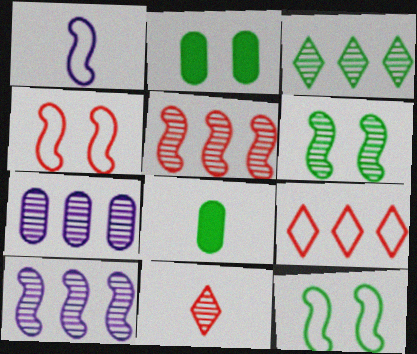[[1, 8, 11], 
[3, 5, 7], 
[3, 8, 12], 
[6, 7, 11]]